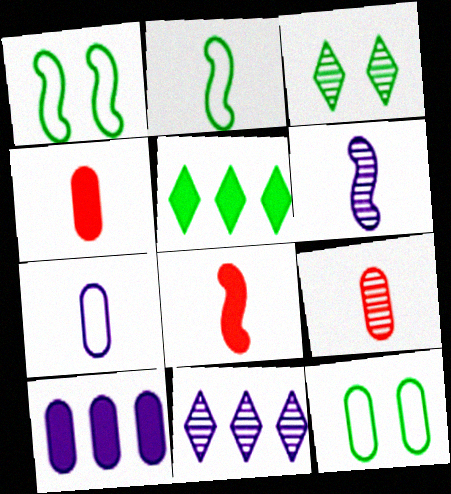[[1, 4, 11], 
[2, 6, 8], 
[8, 11, 12], 
[9, 10, 12]]